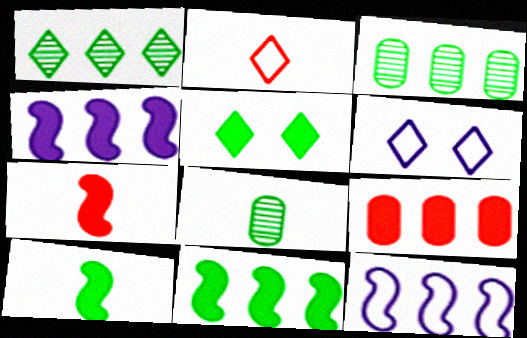[[1, 9, 12], 
[3, 6, 7]]